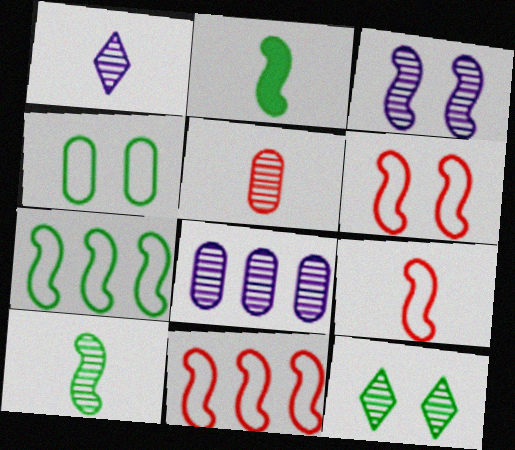[[1, 3, 8], 
[1, 5, 10], 
[2, 3, 11], 
[6, 9, 11]]